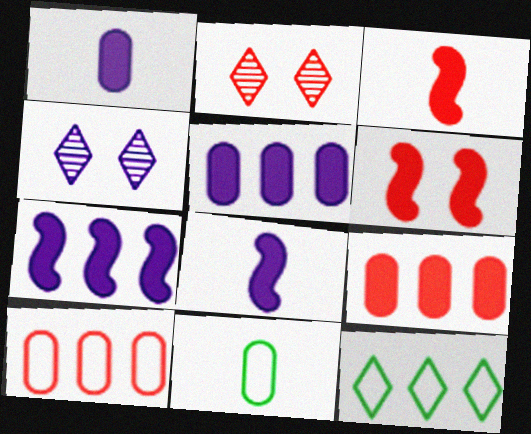[[2, 3, 10], 
[2, 7, 11]]